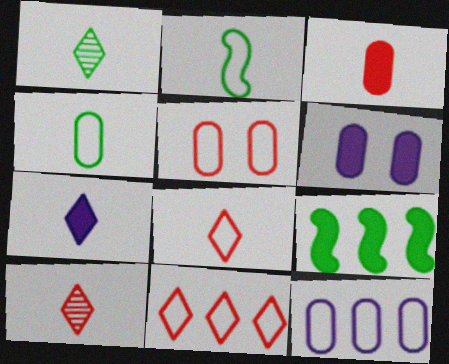[[1, 7, 8], 
[4, 5, 12]]